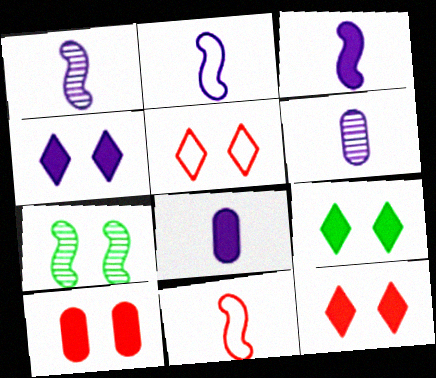[[1, 2, 3], 
[4, 9, 12]]